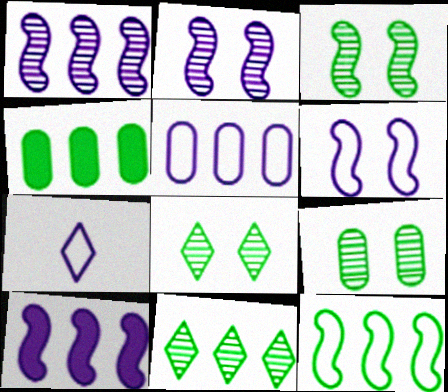[[3, 8, 9], 
[4, 11, 12], 
[5, 6, 7]]